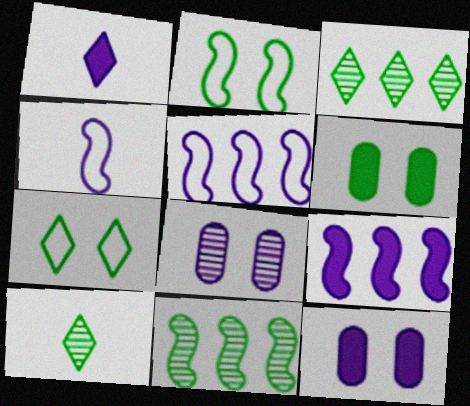[[1, 5, 8], 
[1, 9, 12]]